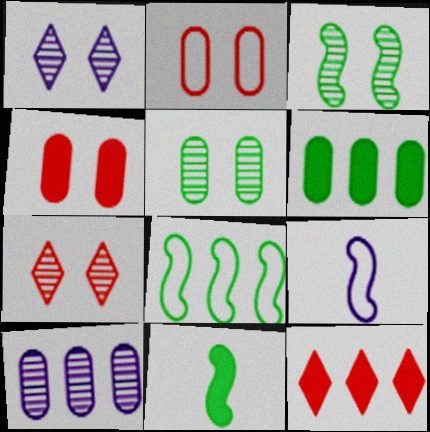[[3, 8, 11], 
[5, 9, 12], 
[6, 7, 9], 
[8, 10, 12]]